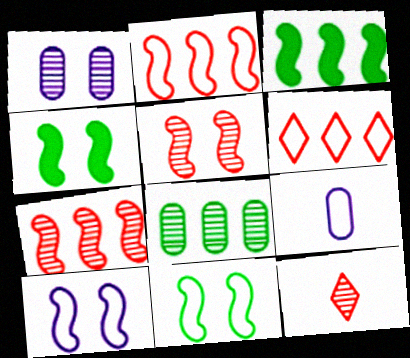[[4, 5, 10], 
[6, 9, 11]]